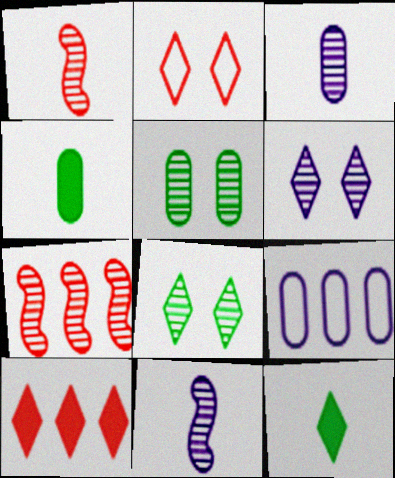[[3, 7, 8]]